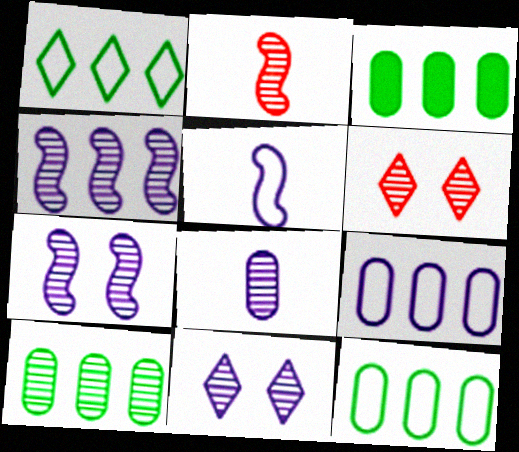[[2, 10, 11], 
[3, 5, 6], 
[3, 10, 12], 
[4, 8, 11]]